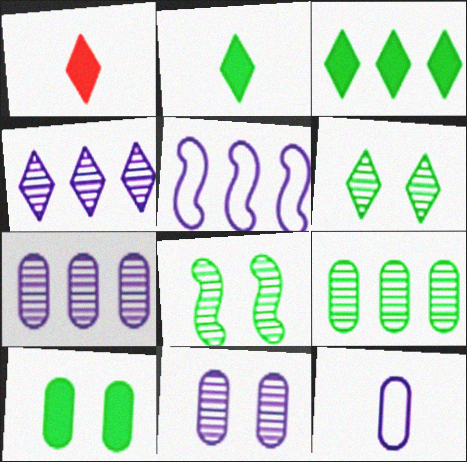[]